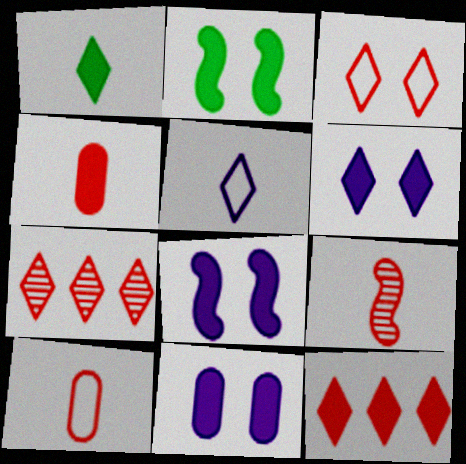[[1, 6, 12], 
[6, 8, 11]]